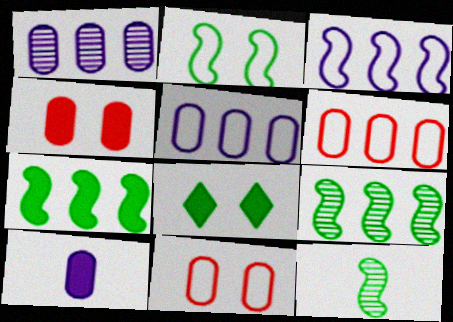[[2, 7, 12]]